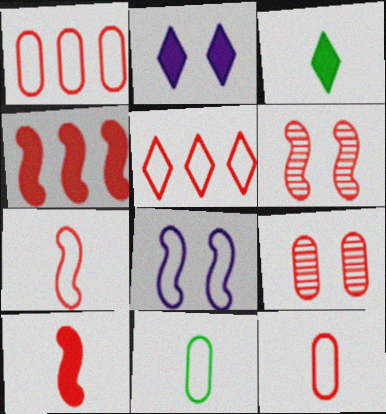[[4, 6, 7], 
[5, 8, 11], 
[5, 9, 10]]